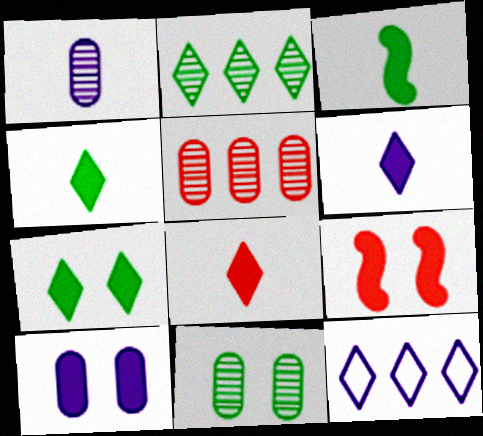[[1, 5, 11], 
[4, 6, 8], 
[7, 9, 10]]